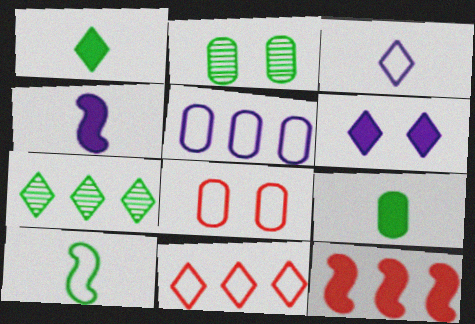[[2, 3, 12], 
[2, 4, 11], 
[4, 7, 8], 
[5, 7, 12], 
[6, 9, 12]]